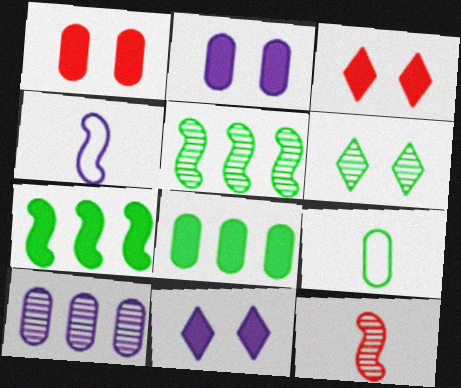[[1, 9, 10], 
[4, 10, 11], 
[6, 7, 9], 
[6, 10, 12]]